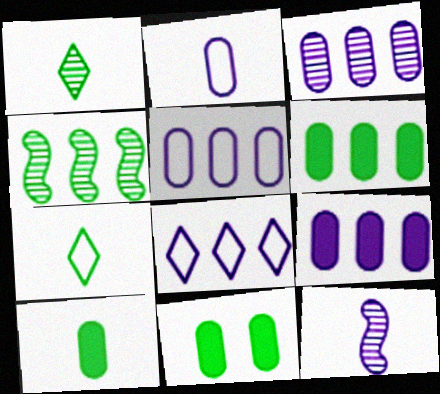[[3, 5, 9], 
[4, 7, 11], 
[6, 10, 11]]